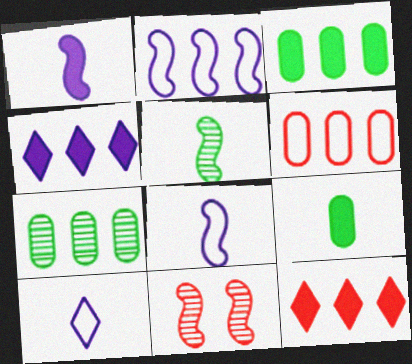[[2, 7, 12], 
[3, 10, 11]]